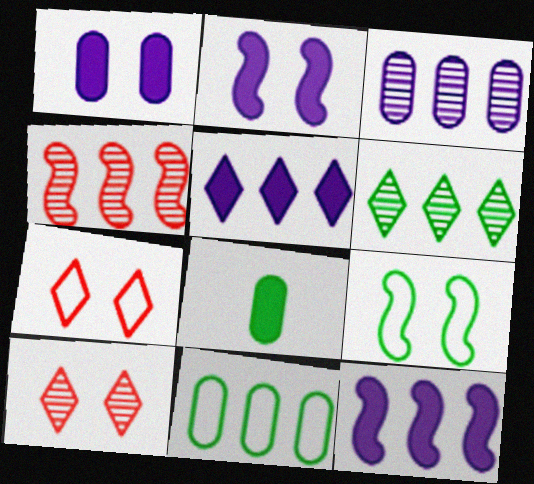[[1, 9, 10], 
[3, 4, 6], 
[4, 5, 11], 
[6, 8, 9]]